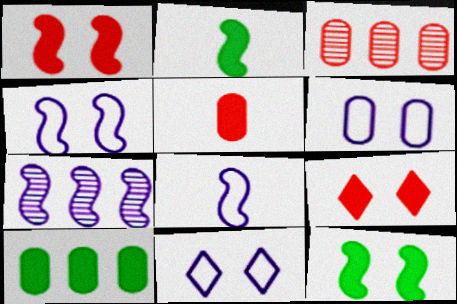[[2, 3, 11], 
[4, 6, 11]]